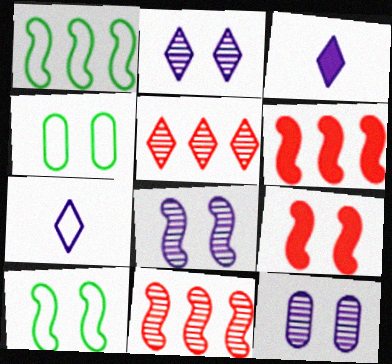[[2, 4, 9], 
[2, 8, 12], 
[3, 4, 11], 
[8, 9, 10]]